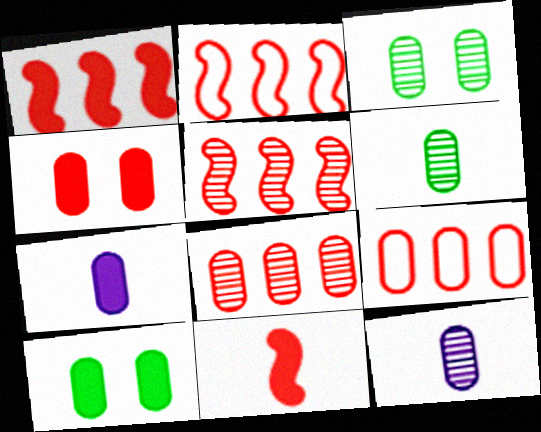[[1, 2, 5], 
[3, 7, 9], 
[3, 8, 12], 
[9, 10, 12]]